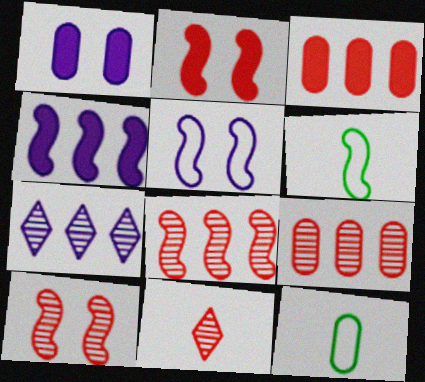[[1, 9, 12], 
[2, 7, 12], 
[4, 6, 10], 
[9, 10, 11]]